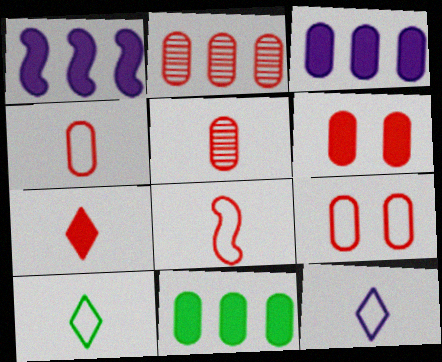[[2, 4, 6], 
[5, 7, 8]]